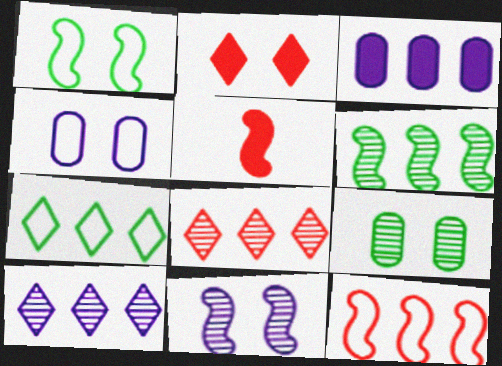[]